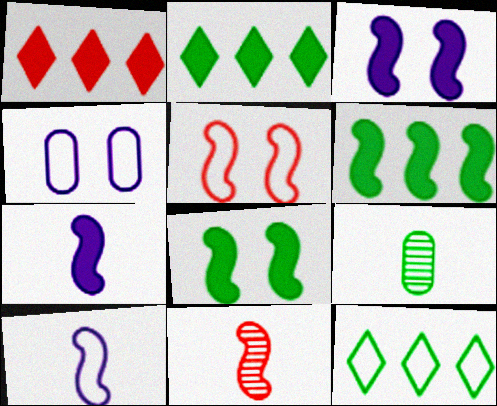[[2, 4, 11], 
[8, 9, 12]]